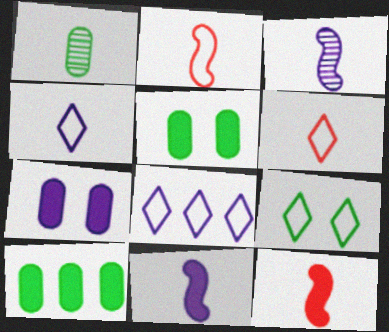[[1, 4, 12], 
[1, 6, 11], 
[3, 7, 8], 
[6, 8, 9]]